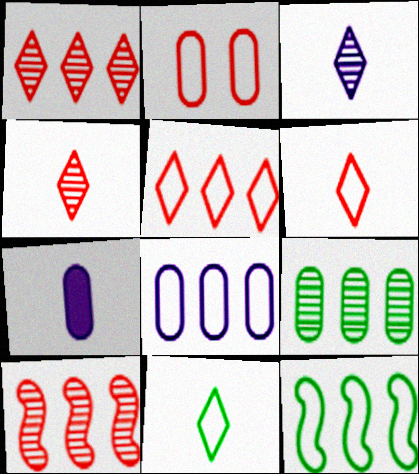[[2, 7, 9], 
[5, 8, 12]]